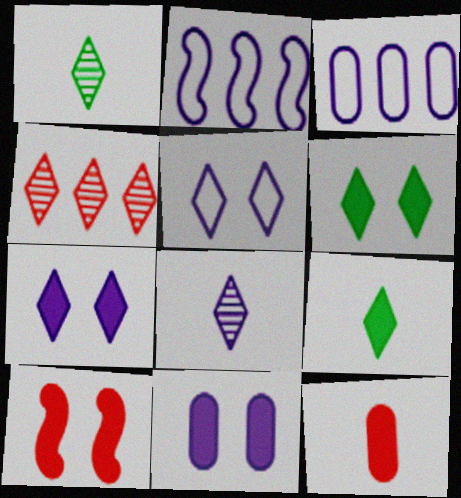[[1, 3, 10], 
[2, 8, 11], 
[4, 5, 9], 
[6, 10, 11]]